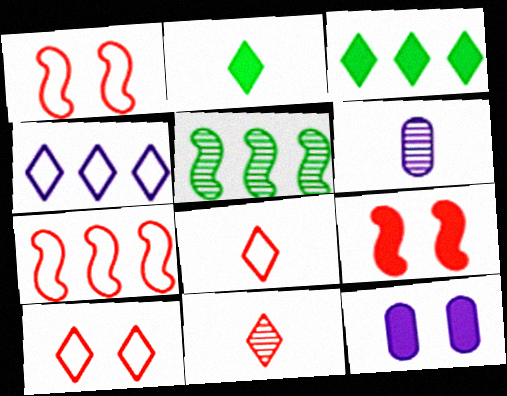[[1, 3, 6], 
[5, 8, 12]]